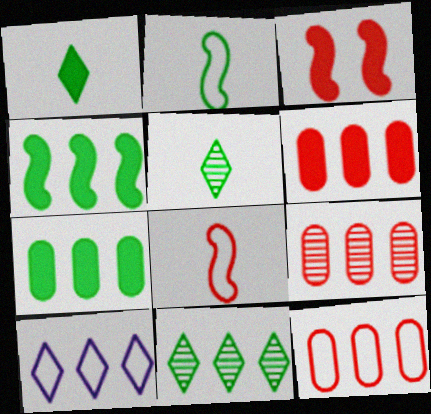[[4, 9, 10], 
[6, 9, 12]]